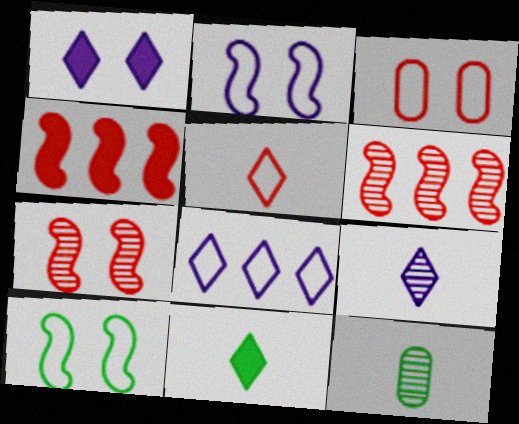[[1, 8, 9], 
[5, 9, 11]]